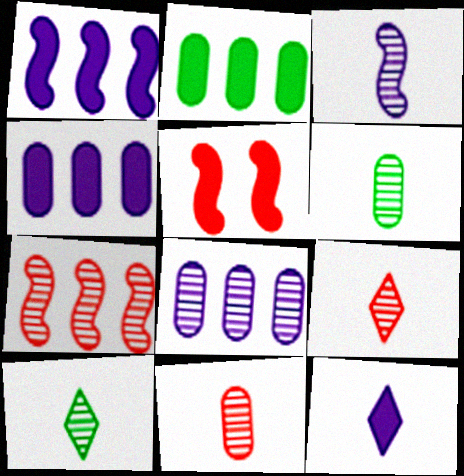[[2, 5, 12], 
[3, 6, 9], 
[3, 10, 11]]